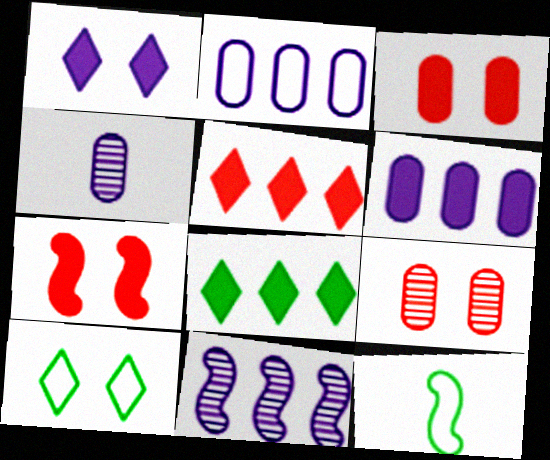[[7, 11, 12]]